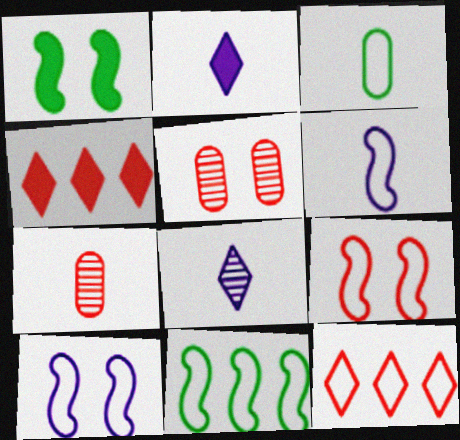[[2, 5, 11], 
[3, 10, 12], 
[4, 7, 9], 
[6, 9, 11]]